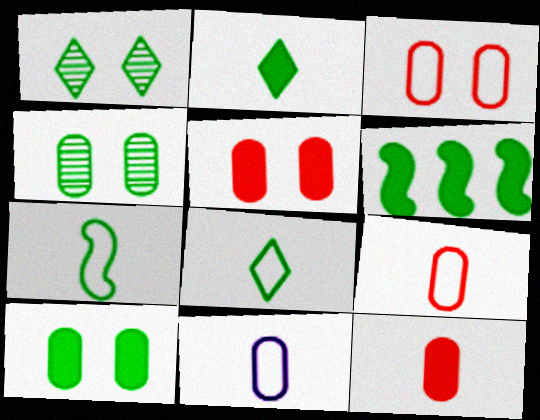[[2, 6, 10], 
[4, 6, 8]]